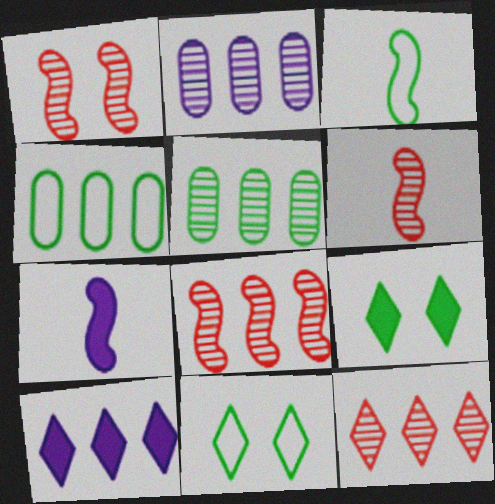[[1, 6, 8], 
[3, 4, 11], 
[3, 5, 9], 
[3, 6, 7], 
[4, 8, 10]]